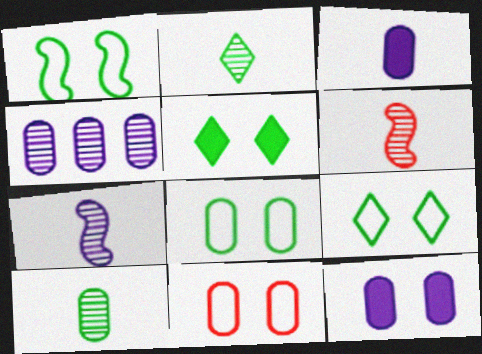[[1, 8, 9]]